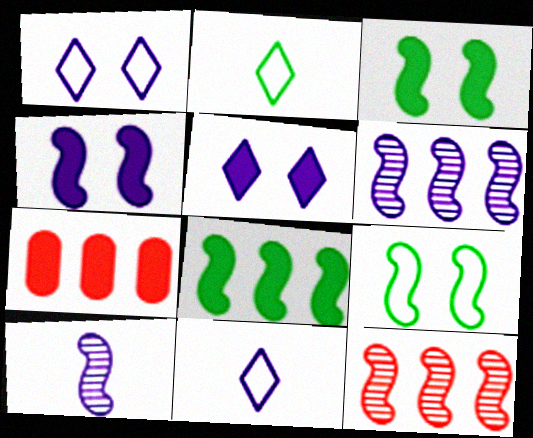[]